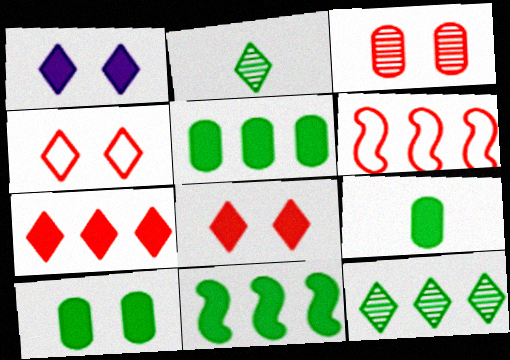[[5, 9, 10]]